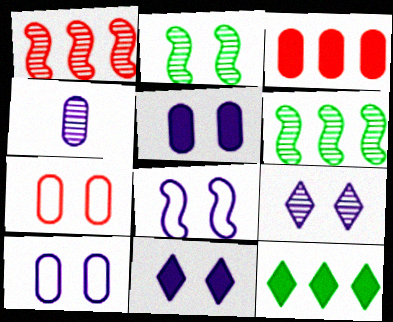[[2, 7, 11], 
[5, 8, 9]]